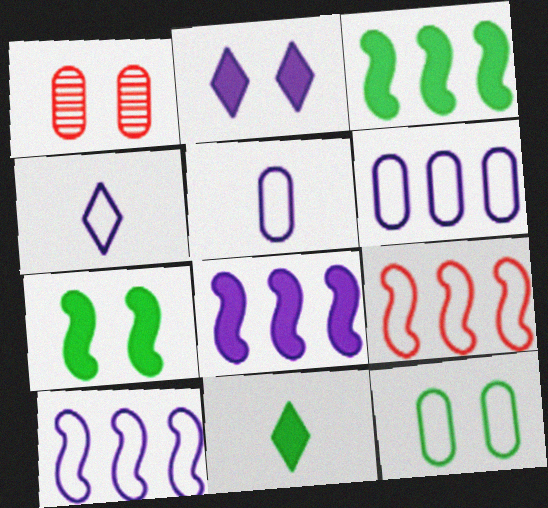[[1, 3, 4], 
[1, 10, 11], 
[4, 9, 12]]